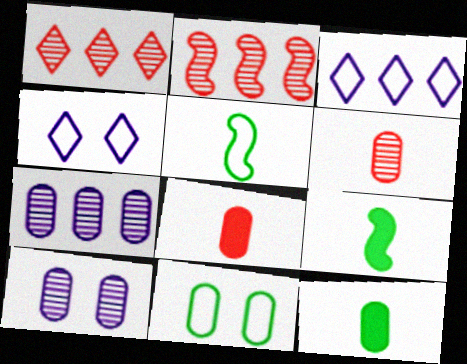[[2, 4, 12], 
[7, 8, 11]]